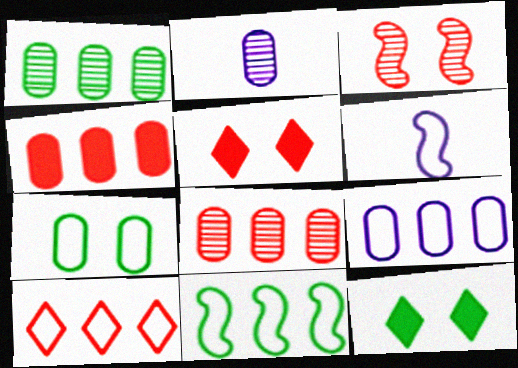[[1, 4, 9], 
[1, 5, 6], 
[2, 4, 7], 
[2, 5, 11], 
[6, 7, 10], 
[6, 8, 12], 
[9, 10, 11]]